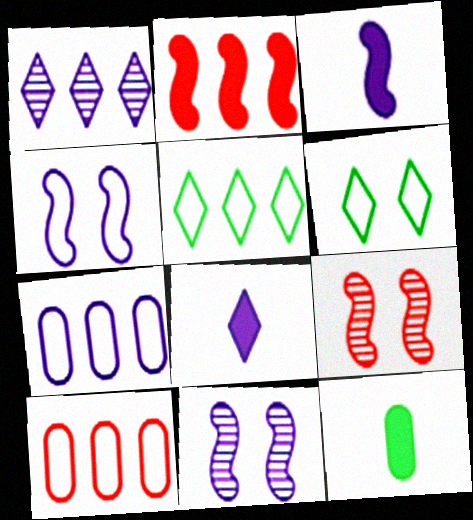[[7, 8, 11]]